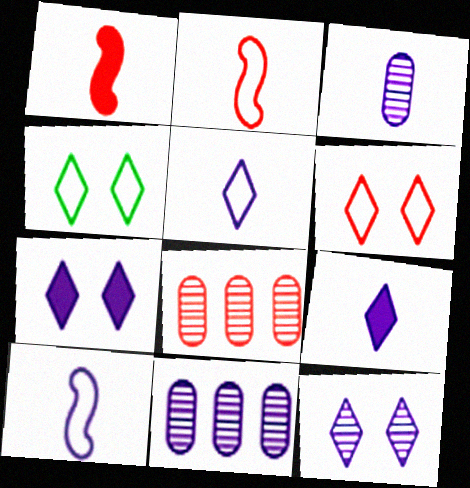[[1, 4, 11], 
[1, 6, 8], 
[3, 9, 10], 
[7, 10, 11]]